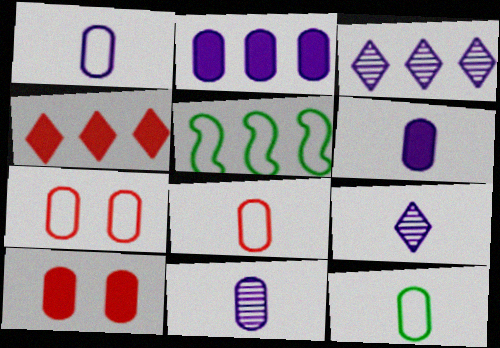[[1, 6, 11], 
[1, 8, 12], 
[5, 9, 10]]